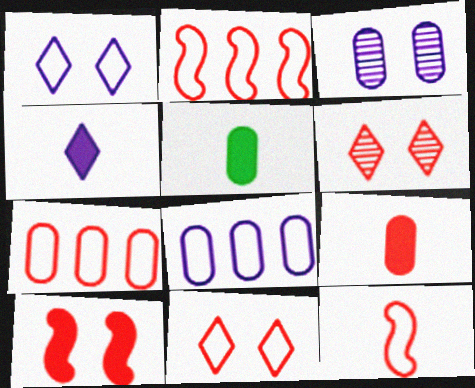[[2, 6, 9], 
[3, 5, 7], 
[7, 11, 12]]